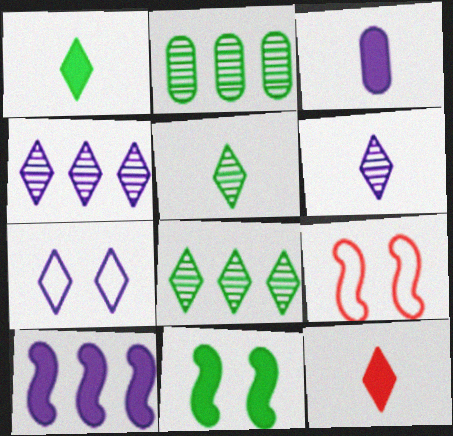[[3, 8, 9], 
[7, 8, 12]]